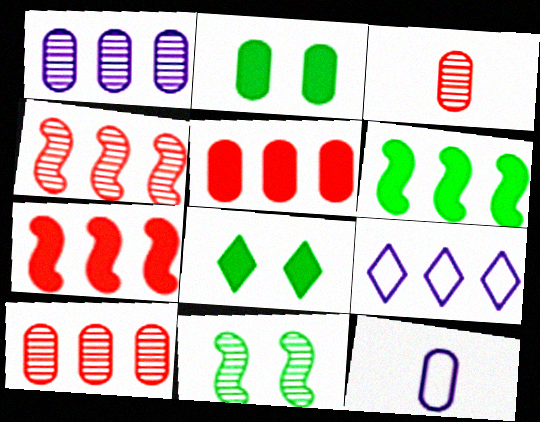[[2, 10, 12], 
[4, 8, 12], 
[6, 9, 10]]